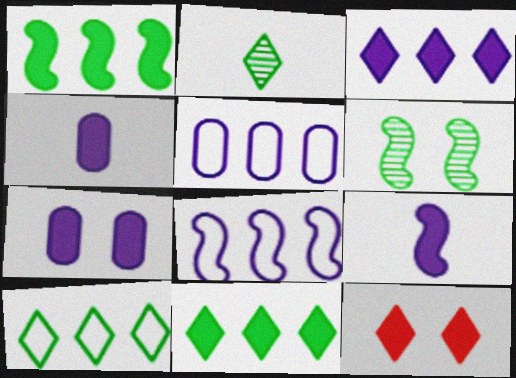[[1, 4, 12], 
[3, 7, 9]]